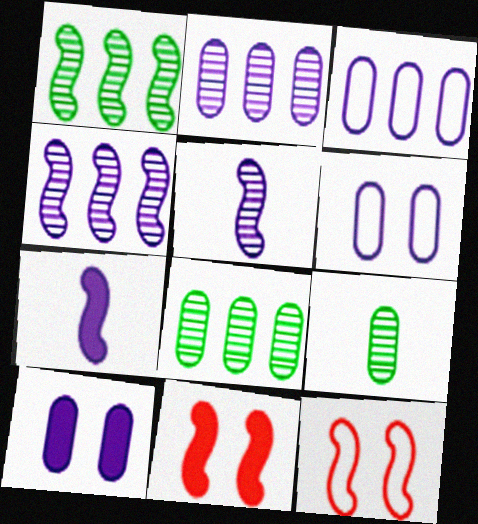[[1, 7, 12]]